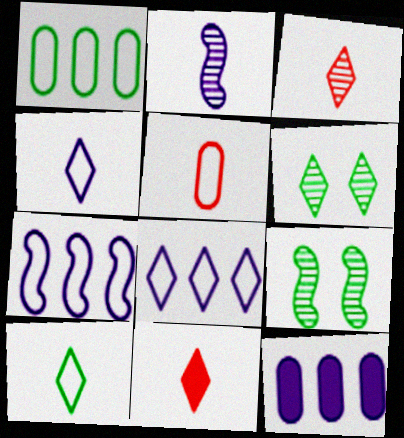[[6, 8, 11]]